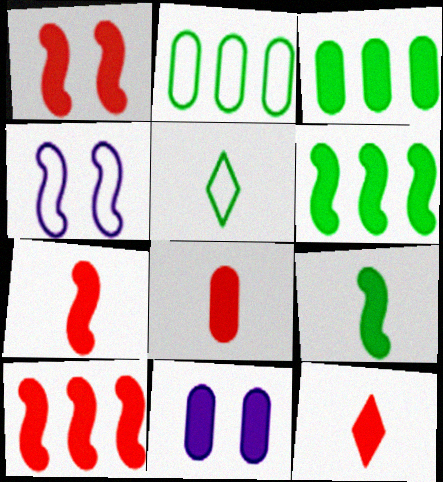[[1, 7, 10], 
[3, 8, 11], 
[6, 11, 12], 
[7, 8, 12]]